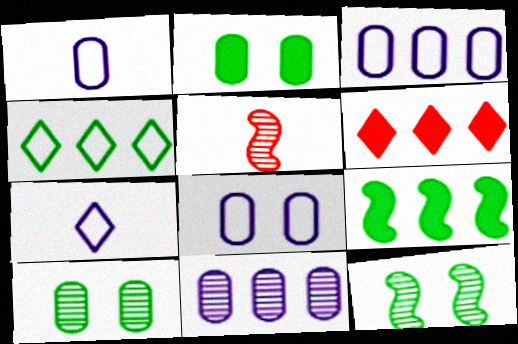[[1, 3, 8], 
[1, 6, 12]]